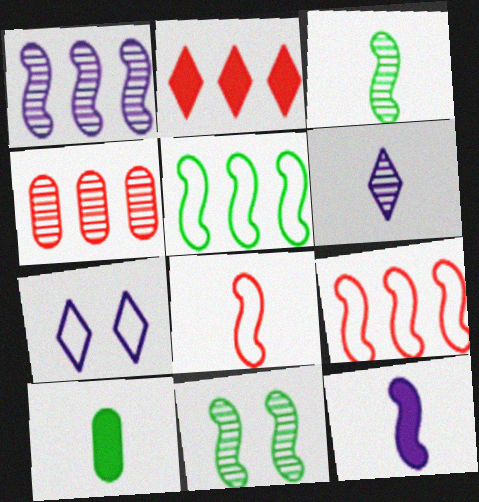[[2, 4, 9], 
[3, 8, 12], 
[4, 6, 11], 
[6, 8, 10], 
[9, 11, 12]]